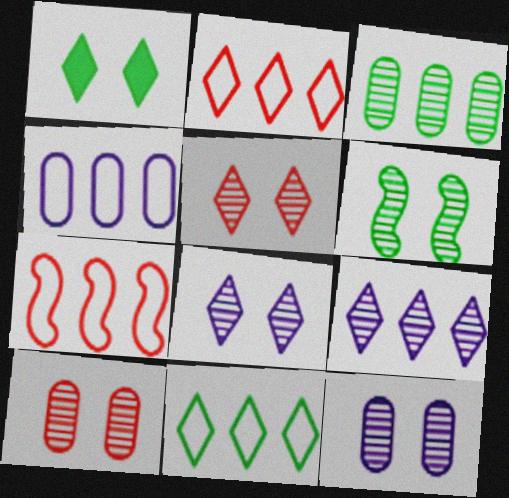[[4, 7, 11], 
[5, 6, 12], 
[6, 8, 10]]